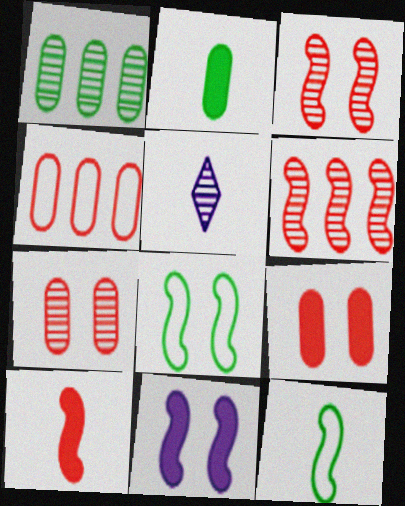[[1, 3, 5], 
[3, 8, 11], 
[6, 11, 12]]